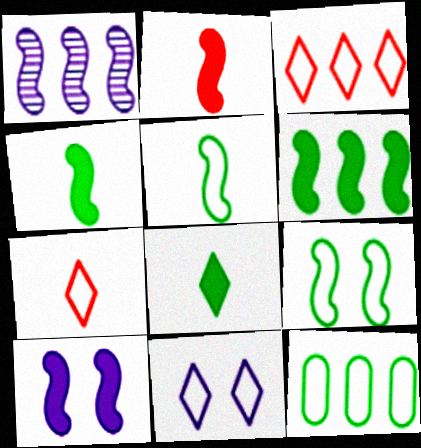[[1, 2, 9], 
[2, 6, 10]]